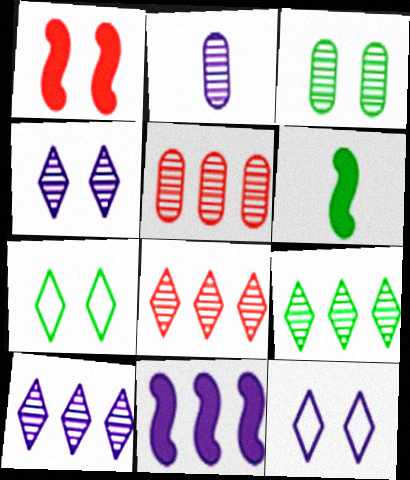[[1, 3, 12], 
[1, 6, 11], 
[2, 3, 5], 
[2, 11, 12], 
[5, 6, 12], 
[8, 9, 10]]